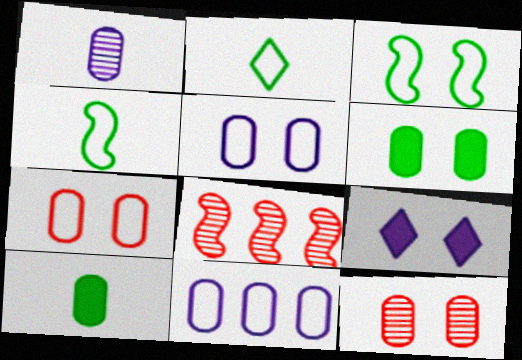[[3, 9, 12], 
[5, 6, 12], 
[10, 11, 12]]